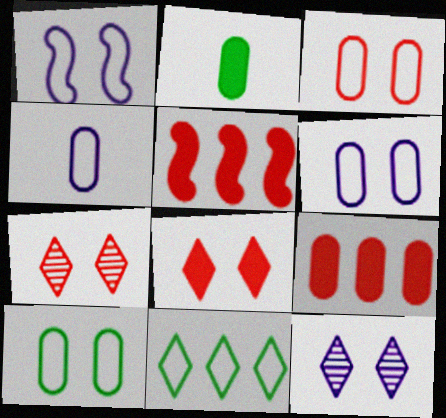[[3, 6, 10]]